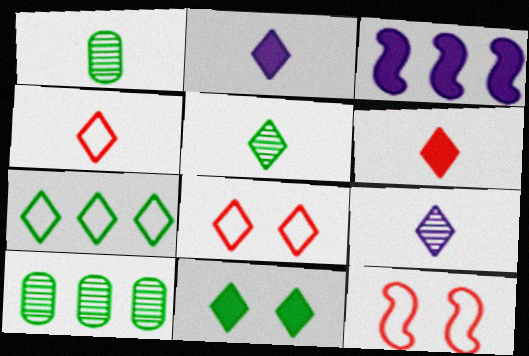[[1, 3, 8], 
[2, 4, 5], 
[2, 10, 12], 
[5, 7, 11]]